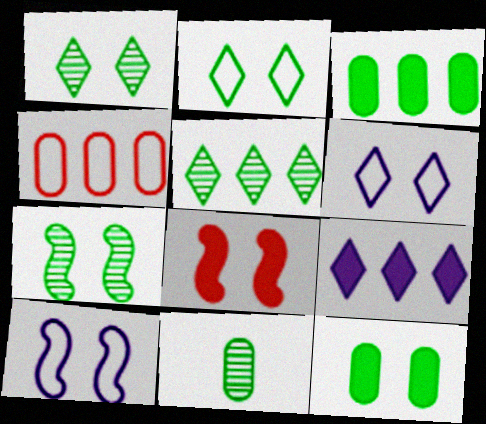[[2, 7, 12], 
[5, 7, 11], 
[7, 8, 10]]